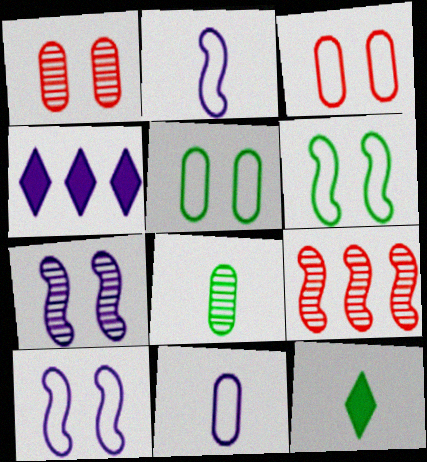[[4, 7, 11]]